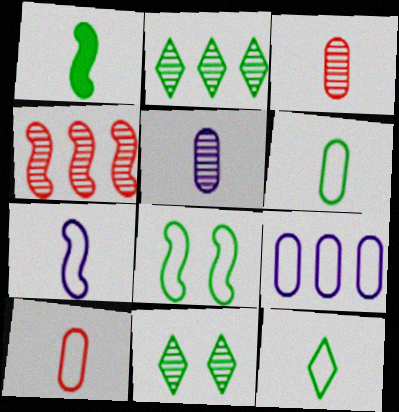[[4, 5, 11], 
[7, 10, 12]]